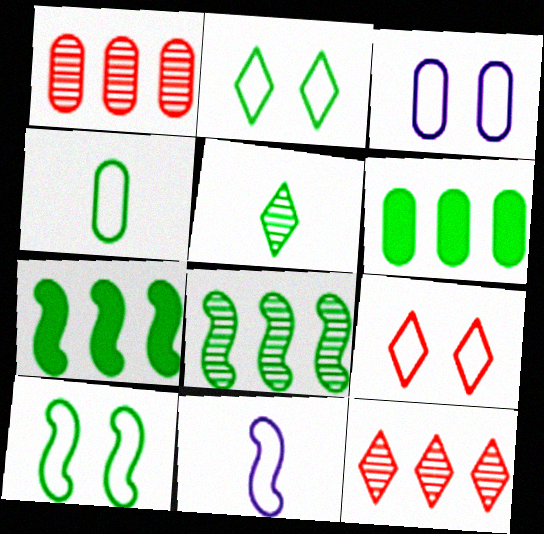[[3, 9, 10], 
[5, 6, 10]]